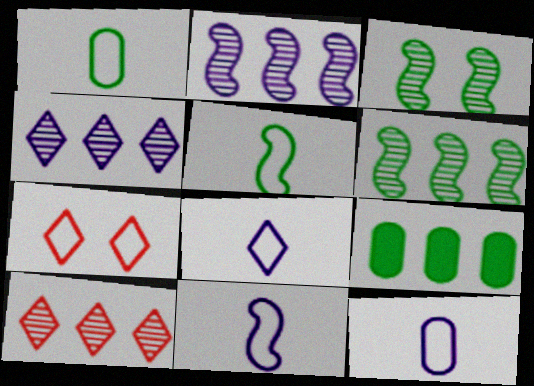[[8, 11, 12]]